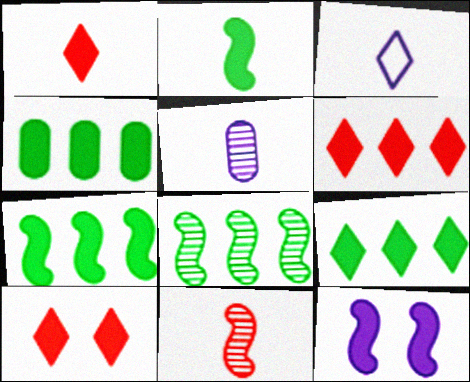[[1, 4, 12], 
[1, 6, 10], 
[4, 7, 9]]